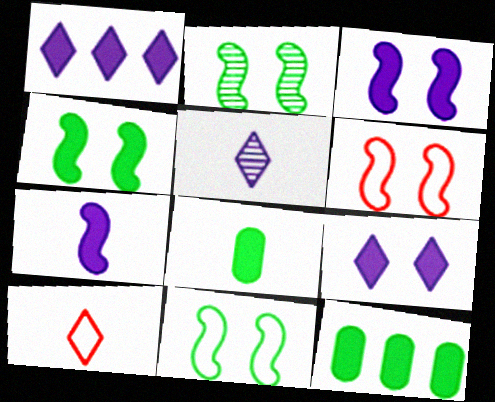[[2, 3, 6], 
[2, 4, 11], 
[5, 6, 12]]